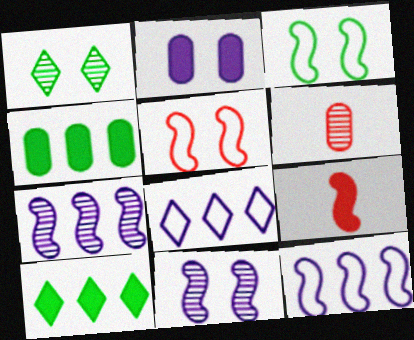[[1, 2, 5], 
[1, 6, 7], 
[2, 9, 10], 
[3, 7, 9]]